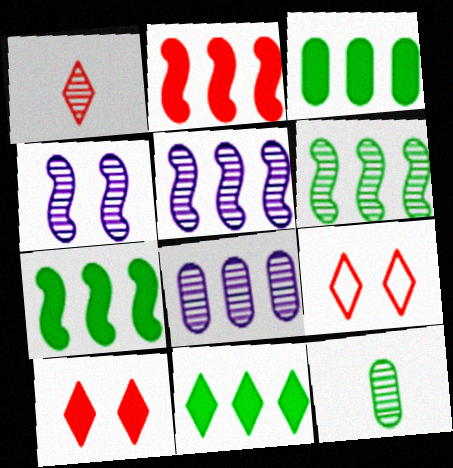[[3, 7, 11]]